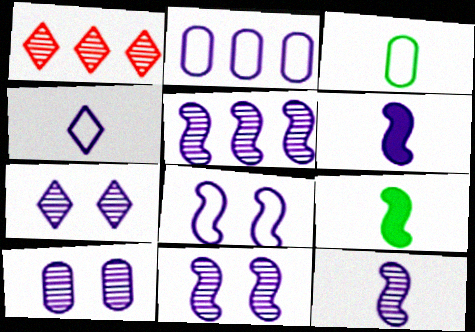[[2, 4, 8], 
[2, 6, 7], 
[5, 6, 8], 
[5, 11, 12], 
[7, 10, 11]]